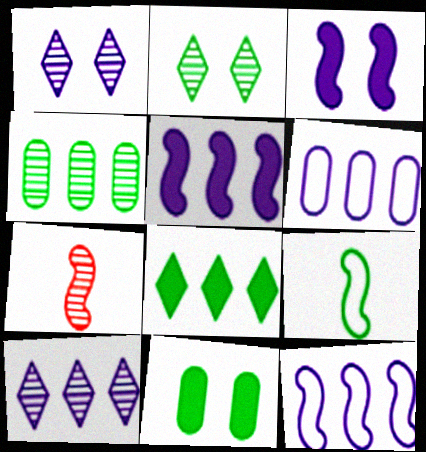[[1, 4, 7], 
[5, 6, 10]]